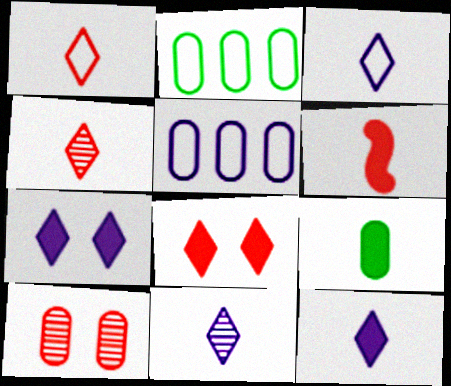[[3, 11, 12], 
[5, 9, 10], 
[6, 9, 12]]